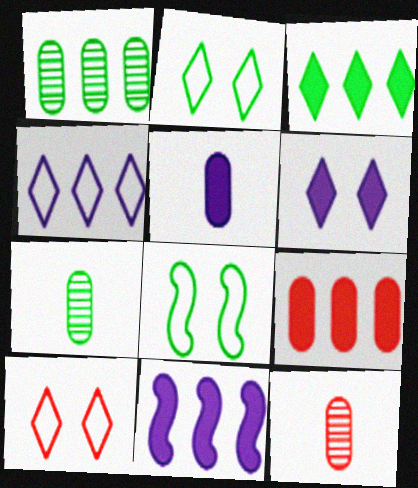[[2, 11, 12], 
[3, 7, 8], 
[3, 9, 11], 
[5, 6, 11], 
[7, 10, 11]]